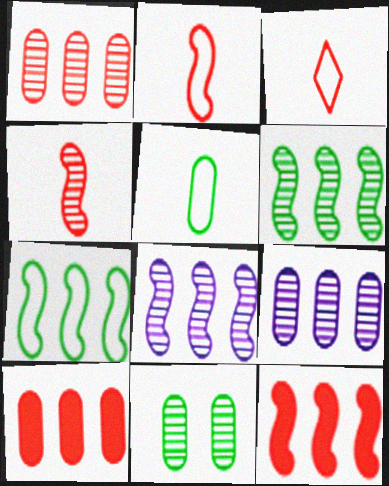[[7, 8, 12]]